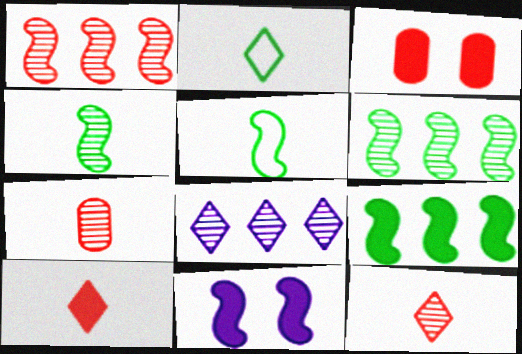[[1, 5, 11], 
[3, 5, 8]]